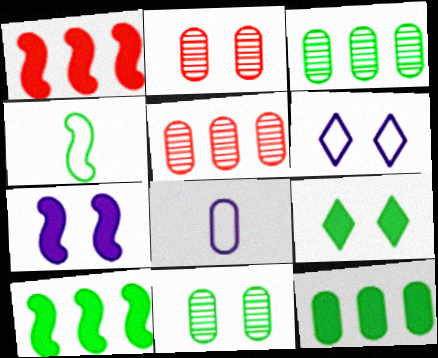[[2, 8, 12], 
[3, 4, 9]]